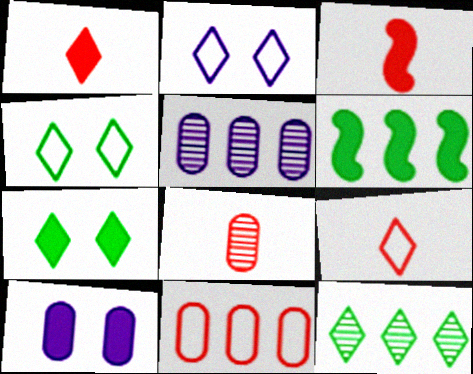[[1, 2, 12], 
[1, 6, 10], 
[2, 6, 8], 
[3, 4, 5], 
[3, 8, 9]]